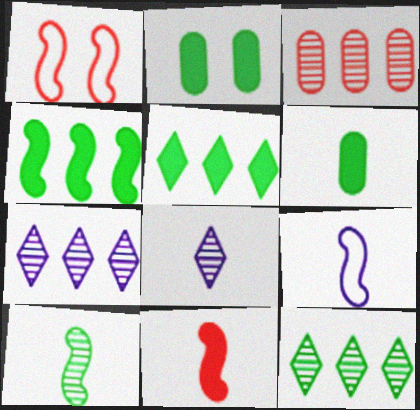[[1, 6, 7], 
[9, 10, 11]]